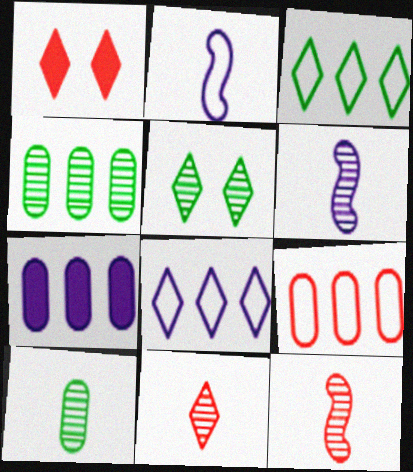[[1, 2, 4], 
[1, 9, 12], 
[4, 7, 9], 
[6, 10, 11]]